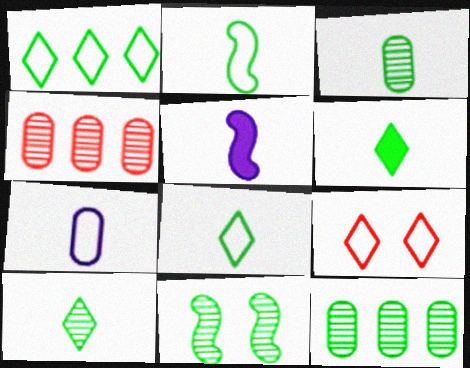[[2, 3, 6], 
[5, 9, 12], 
[6, 8, 10], 
[10, 11, 12]]